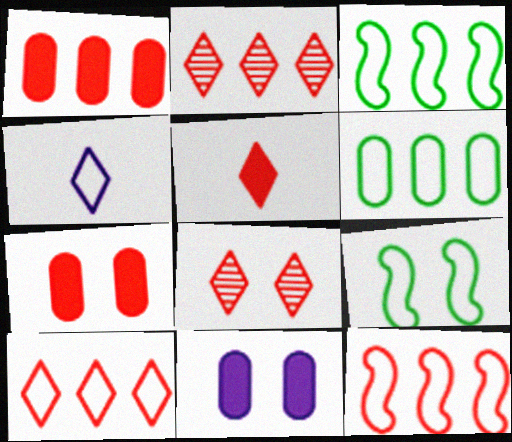[[1, 2, 12], 
[5, 8, 10], 
[8, 9, 11]]